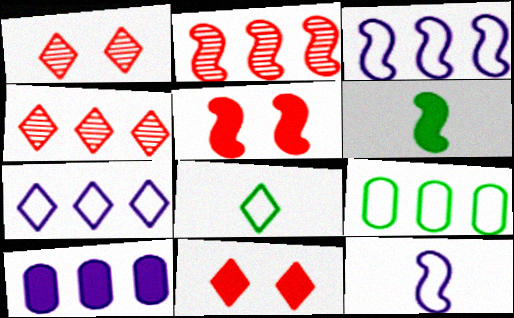[[6, 10, 11]]